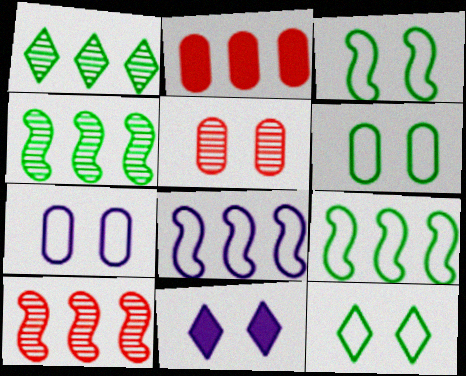[[1, 2, 8], 
[3, 5, 11], 
[3, 6, 12]]